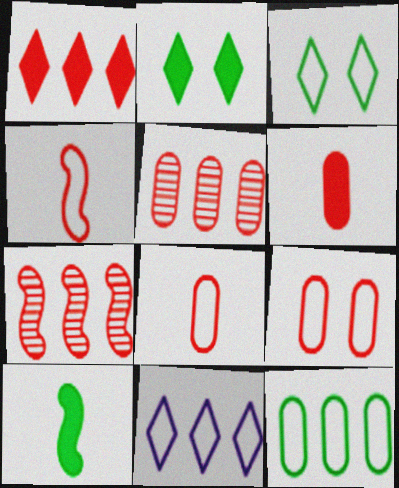[[5, 6, 9]]